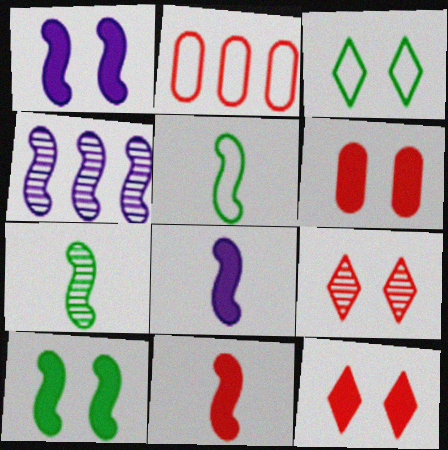[[2, 9, 11]]